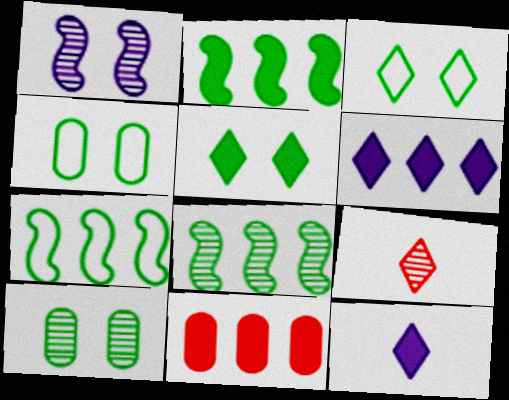[[2, 6, 11], 
[2, 7, 8], 
[3, 6, 9]]